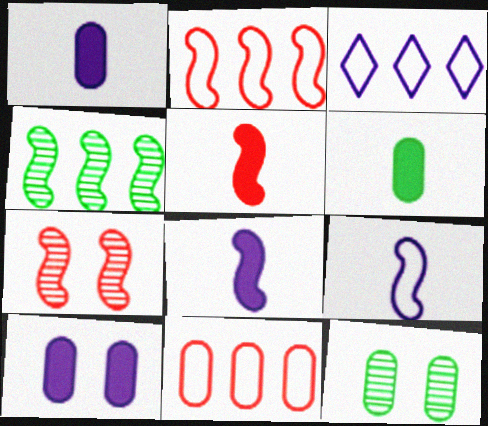[[1, 11, 12], 
[2, 5, 7], 
[3, 5, 12], 
[3, 6, 7]]